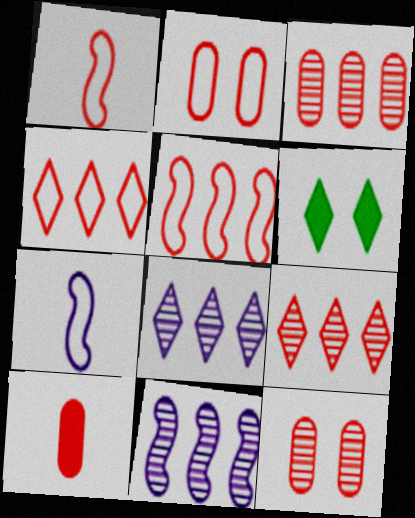[[1, 2, 4], 
[2, 3, 10], 
[3, 6, 7]]